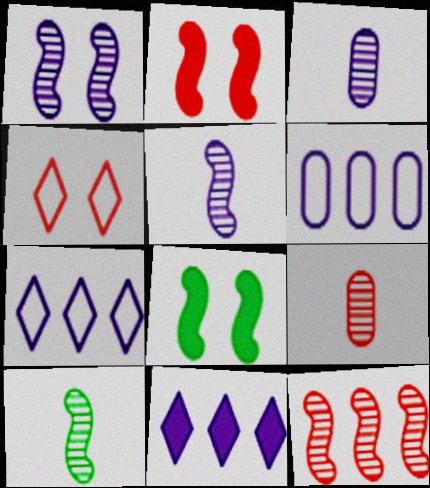[[1, 10, 12], 
[7, 8, 9]]